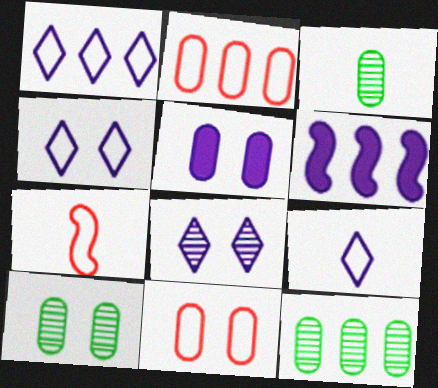[[1, 4, 9], 
[2, 3, 5], 
[3, 10, 12], 
[5, 10, 11]]